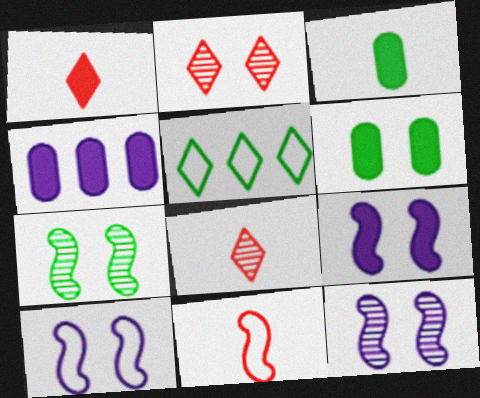[[2, 6, 10], 
[3, 5, 7], 
[9, 10, 12]]